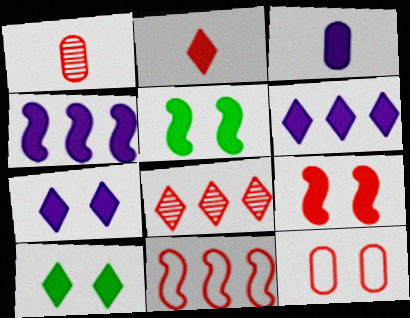[[2, 6, 10], 
[3, 4, 7]]